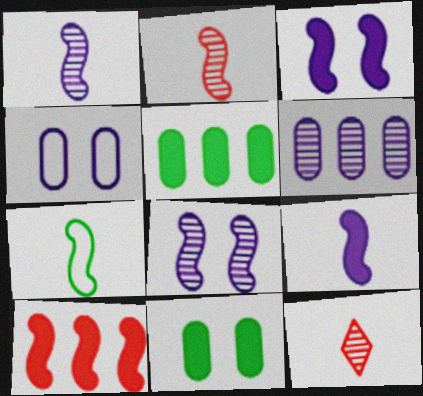[[2, 7, 9], 
[7, 8, 10]]